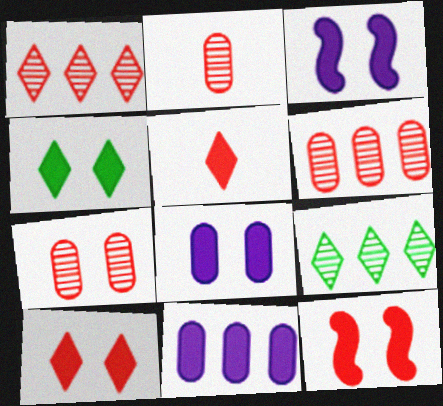[[2, 6, 7], 
[4, 8, 12]]